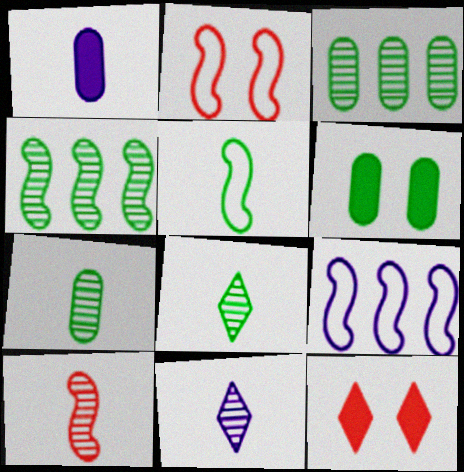[[2, 5, 9], 
[7, 9, 12], 
[7, 10, 11]]